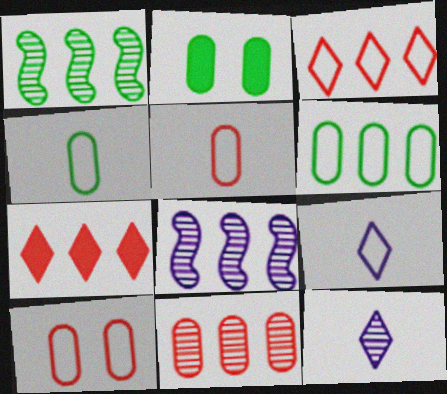[[6, 7, 8]]